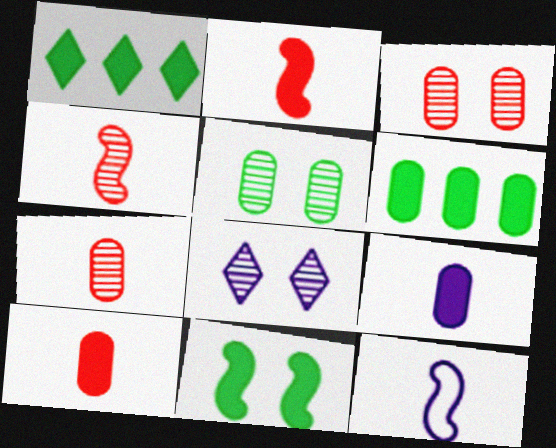[[1, 3, 12]]